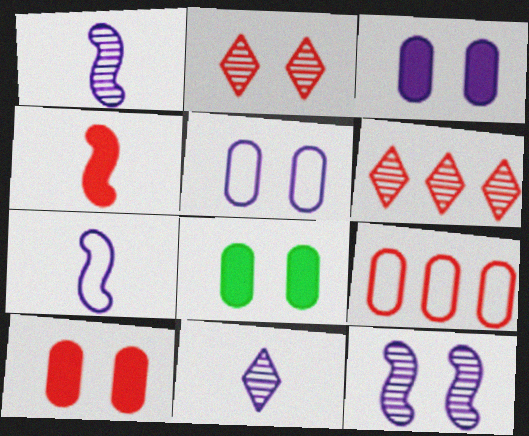[[2, 4, 9], 
[3, 8, 10], 
[6, 7, 8]]